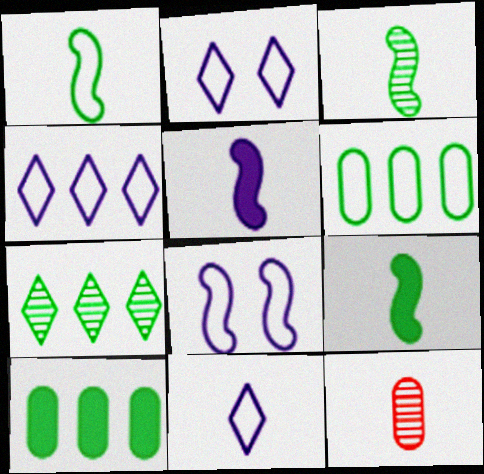[[1, 3, 9], 
[2, 4, 11], 
[9, 11, 12]]